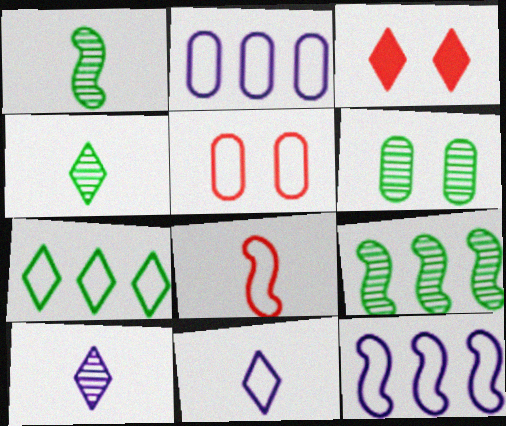[[1, 2, 3], 
[3, 7, 10], 
[4, 6, 9]]